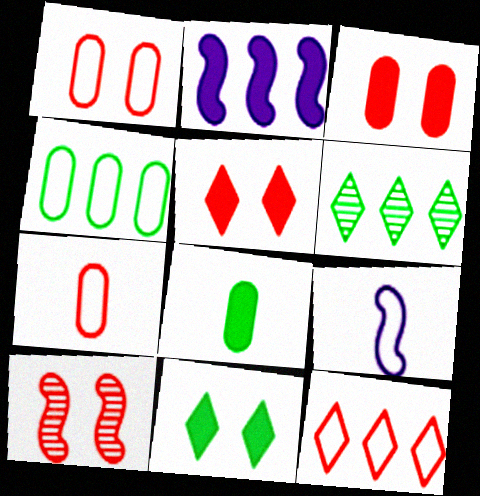[[1, 5, 10], 
[2, 5, 8], 
[3, 6, 9]]